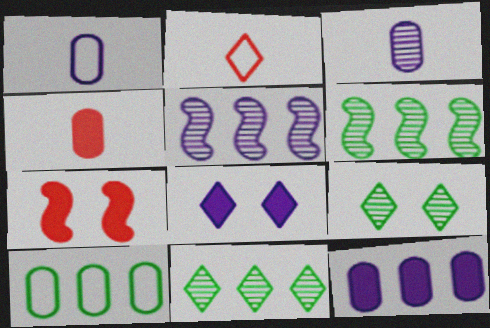[[1, 5, 8], 
[1, 7, 11], 
[2, 8, 11]]